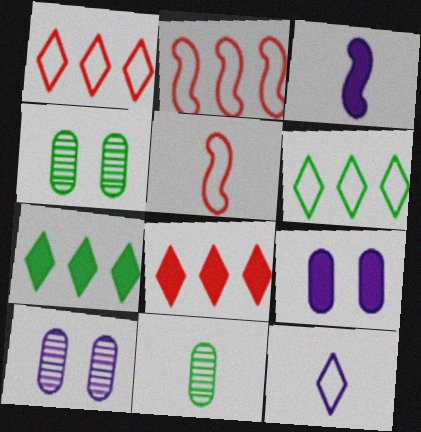[[1, 3, 4], 
[5, 7, 10]]